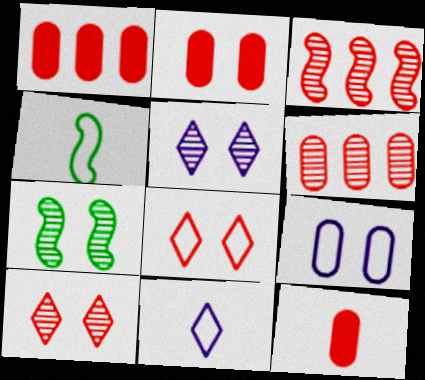[[1, 2, 12], 
[1, 4, 5], 
[1, 7, 11], 
[3, 8, 12]]